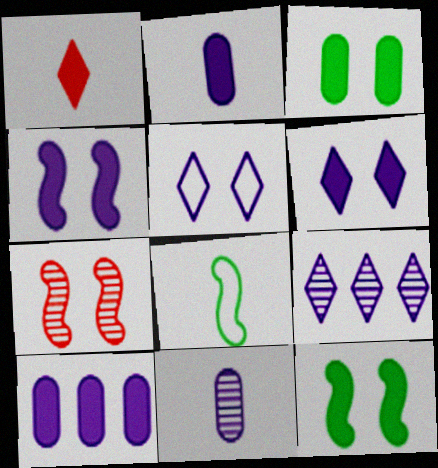[[1, 8, 11], 
[1, 10, 12], 
[3, 5, 7]]